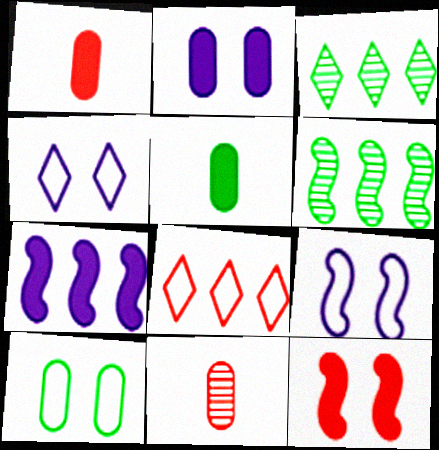[[1, 3, 9], 
[1, 4, 6], 
[8, 11, 12]]